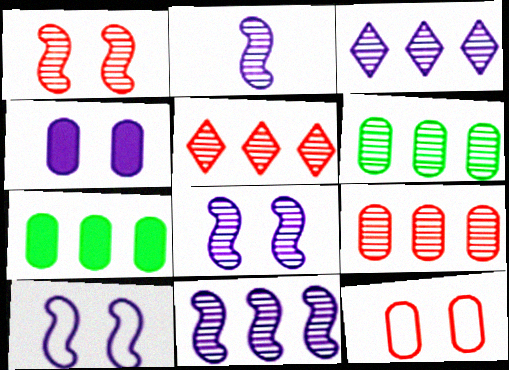[[2, 8, 11], 
[5, 6, 11]]